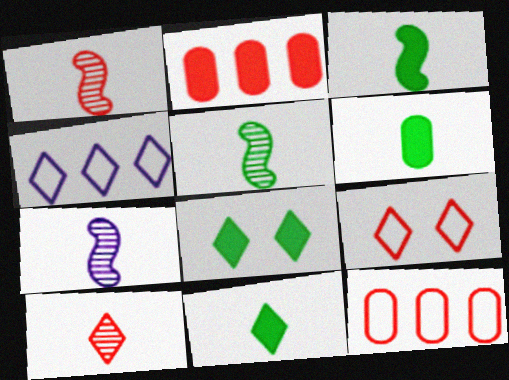[[1, 2, 9], 
[1, 5, 7], 
[3, 6, 11], 
[4, 8, 10], 
[7, 8, 12]]